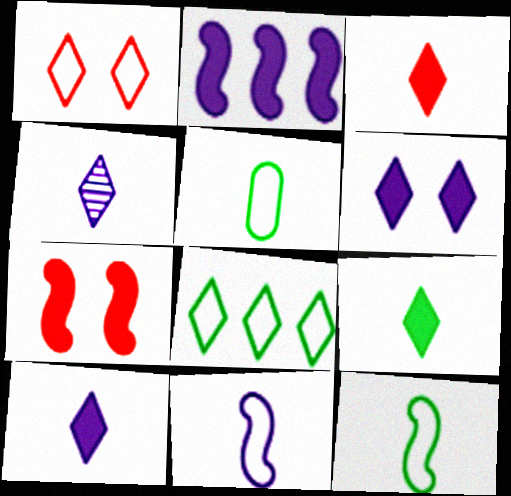[[3, 9, 10]]